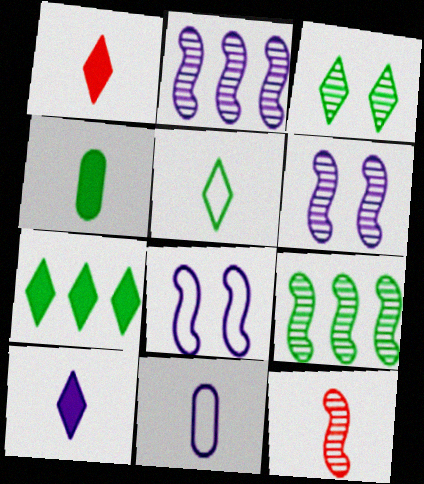[[3, 5, 7], 
[6, 9, 12]]